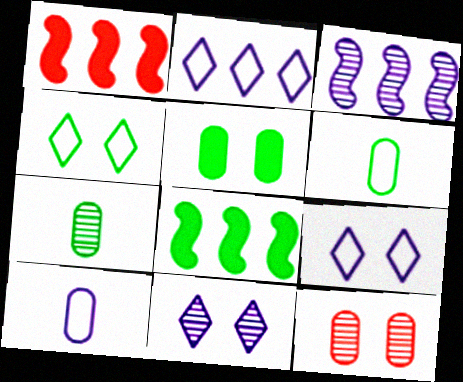[[1, 6, 11], 
[1, 7, 9], 
[4, 7, 8]]